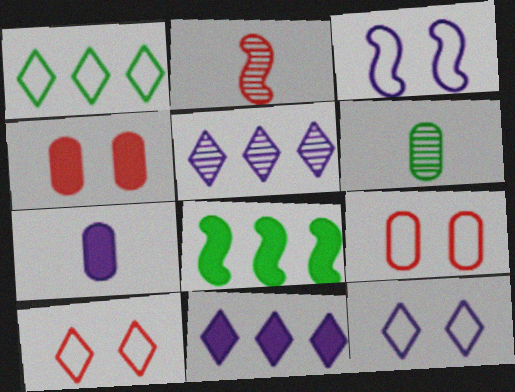[[2, 3, 8], 
[3, 5, 7]]